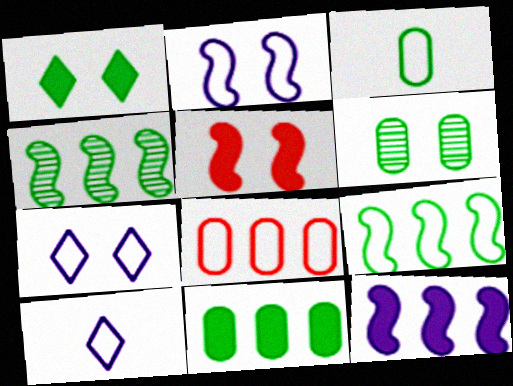[[1, 3, 4], 
[3, 6, 11], 
[5, 6, 7]]